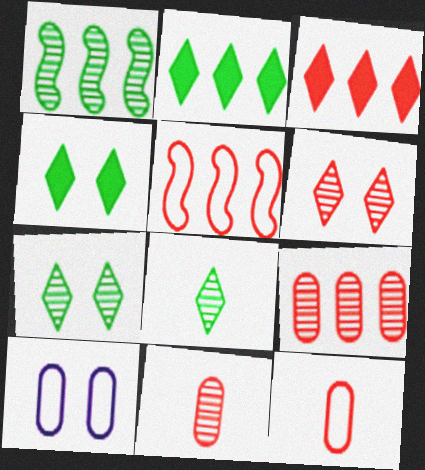[[3, 5, 9]]